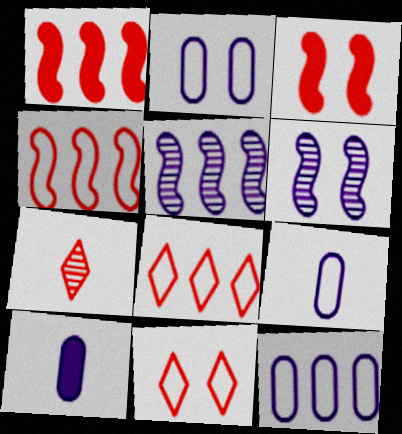[[2, 9, 12]]